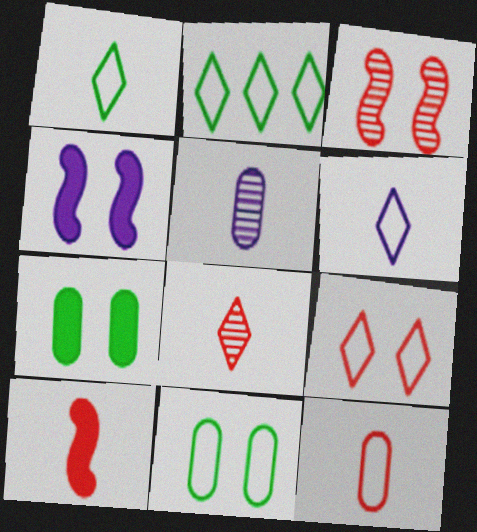[[1, 5, 10], 
[2, 6, 9], 
[8, 10, 12]]